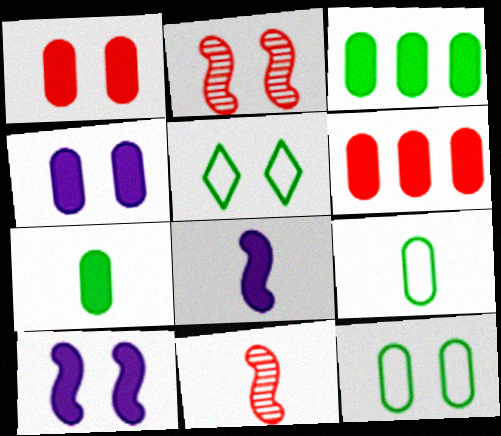[[2, 4, 5], 
[4, 6, 7]]